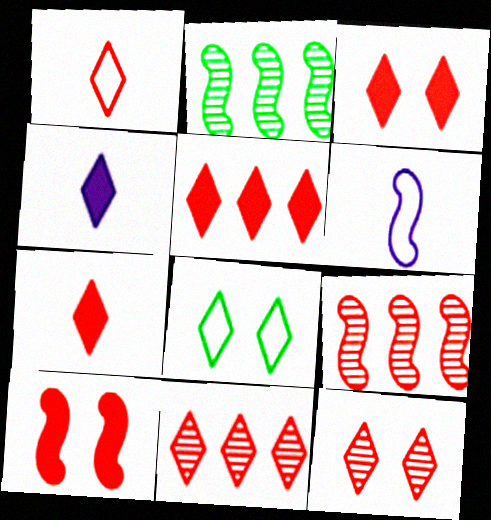[[1, 3, 11], 
[1, 5, 12], 
[2, 6, 10], 
[3, 5, 7], 
[4, 8, 11]]